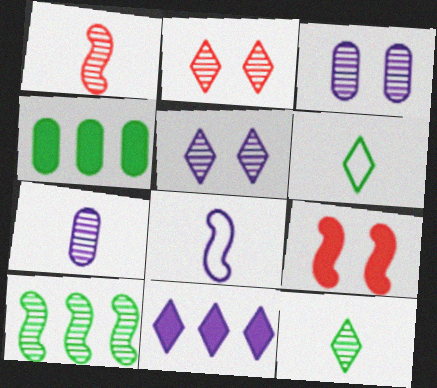[[1, 7, 12], 
[2, 4, 8], 
[2, 6, 11], 
[2, 7, 10], 
[3, 8, 11], 
[8, 9, 10]]